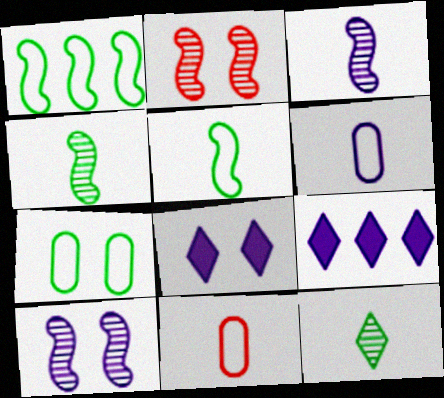[[2, 7, 8], 
[6, 9, 10]]